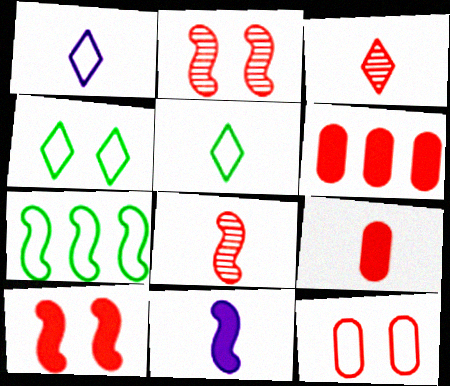[[1, 7, 12], 
[2, 7, 11]]